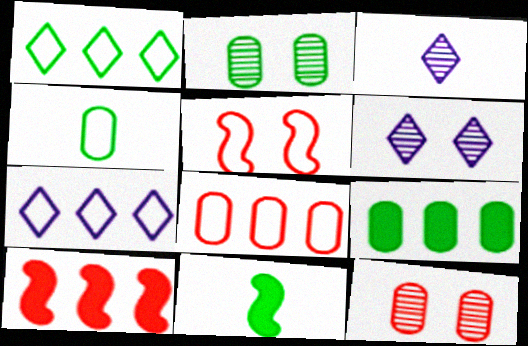[[1, 2, 11], 
[2, 4, 9], 
[3, 5, 9], 
[4, 5, 7], 
[4, 6, 10], 
[6, 8, 11], 
[7, 11, 12]]